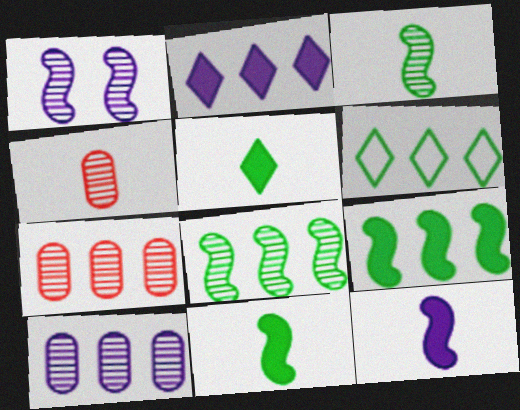[]